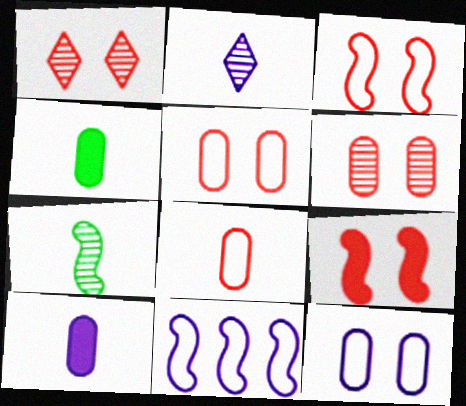[[1, 4, 11], 
[1, 5, 9], 
[7, 9, 11]]